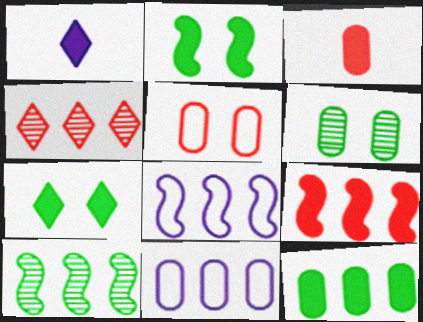[[1, 5, 10], 
[3, 6, 11], 
[4, 8, 12], 
[8, 9, 10]]